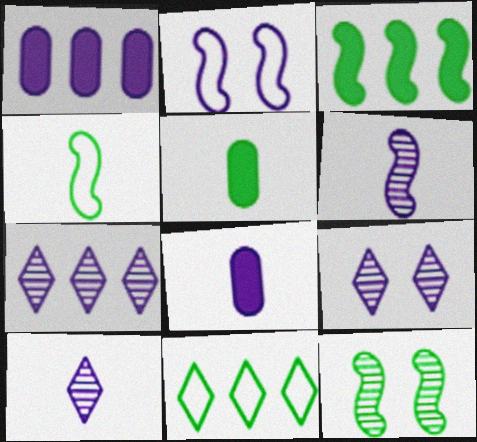[[1, 2, 10], 
[2, 7, 8], 
[3, 4, 12], 
[5, 11, 12], 
[7, 9, 10]]